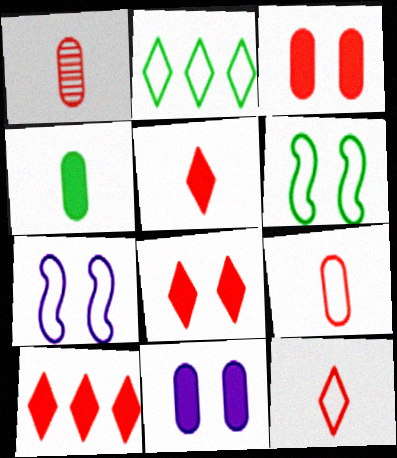[[2, 7, 9], 
[5, 8, 10]]